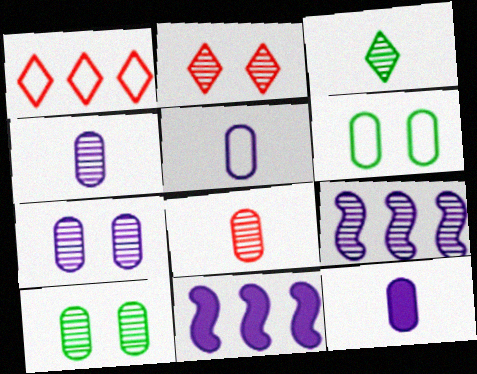[[4, 5, 12]]